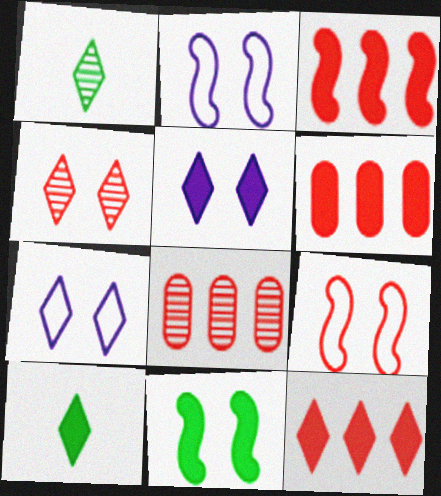[[1, 2, 6], 
[1, 7, 12], 
[2, 8, 10], 
[3, 6, 12], 
[5, 10, 12]]